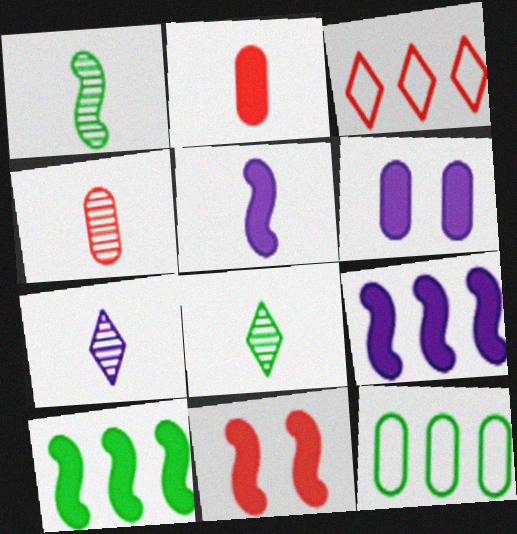[[1, 3, 6], 
[1, 4, 7], 
[3, 4, 11], 
[4, 6, 12], 
[5, 10, 11], 
[7, 11, 12]]